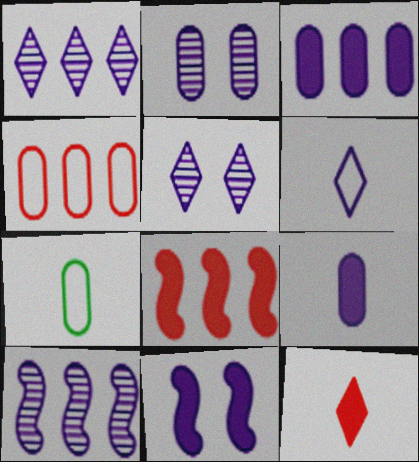[[5, 7, 8]]